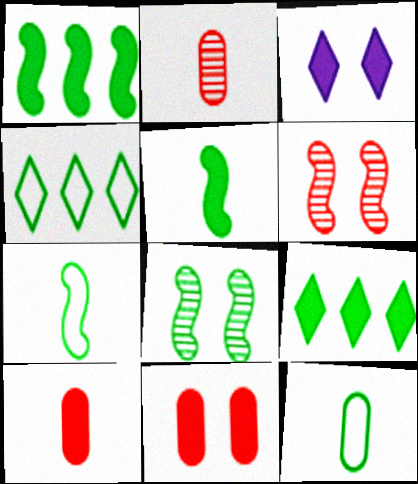[[1, 3, 10], 
[1, 7, 8], 
[8, 9, 12]]